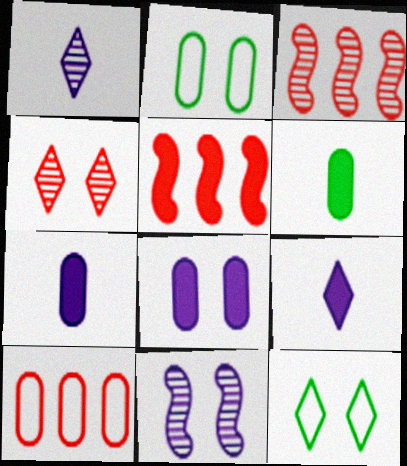[[1, 2, 5], 
[2, 3, 9], 
[3, 7, 12]]